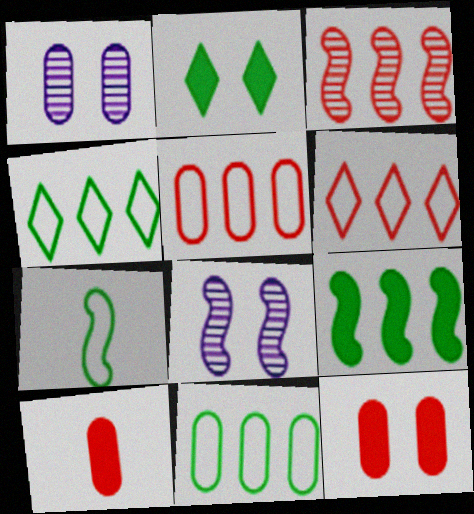[[1, 10, 11], 
[4, 8, 10]]